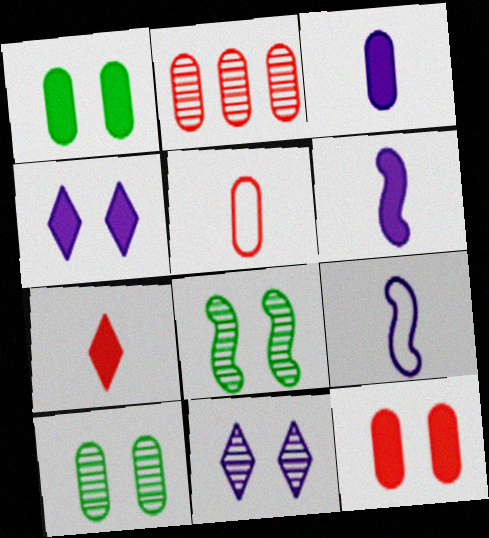[[2, 5, 12]]